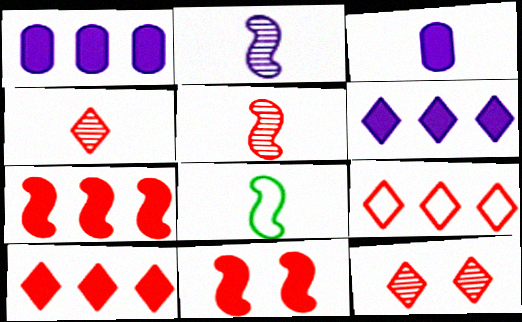[[1, 8, 12], 
[3, 4, 8]]